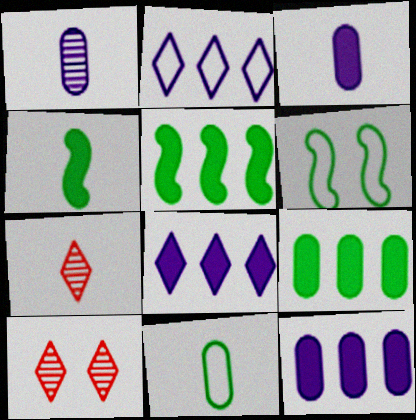[[6, 7, 12]]